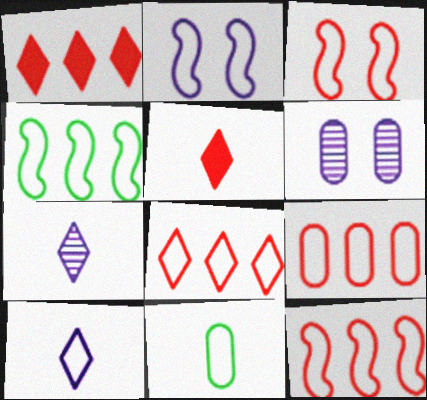[[2, 8, 11], 
[4, 5, 6], 
[8, 9, 12]]